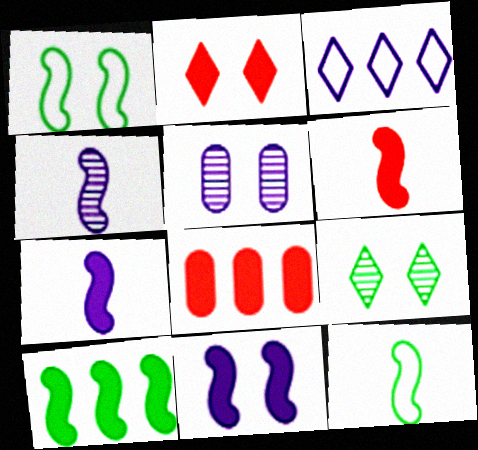[[1, 2, 5], 
[2, 6, 8], 
[3, 5, 7], 
[4, 6, 12], 
[6, 10, 11]]